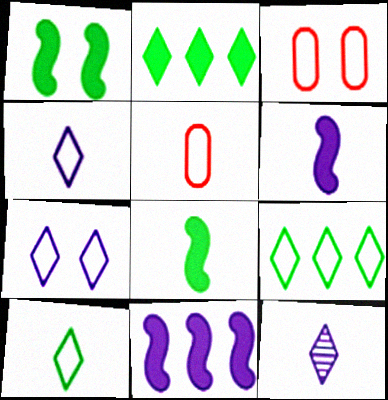[[5, 8, 12]]